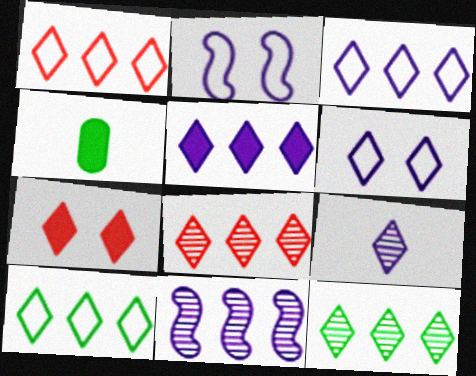[[1, 3, 10], 
[1, 5, 12], 
[2, 4, 8], 
[5, 6, 9], 
[5, 8, 10], 
[7, 9, 10]]